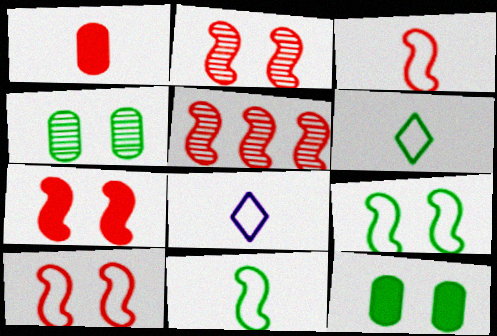[[2, 7, 10], 
[3, 5, 7], 
[5, 8, 12]]